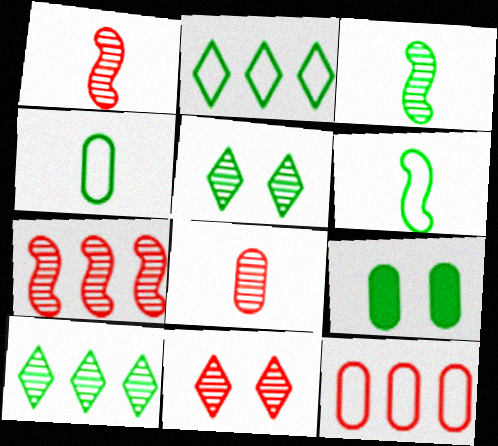[[2, 3, 9], 
[6, 9, 10], 
[7, 8, 11]]